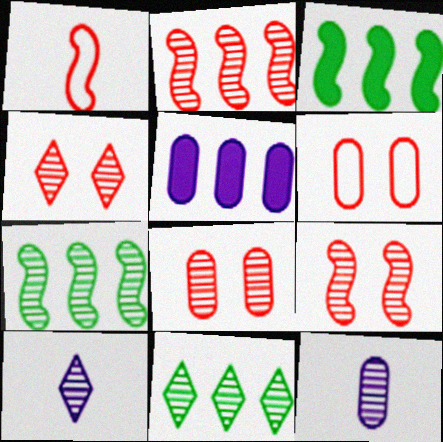[[3, 6, 10], 
[4, 7, 12], 
[4, 8, 9], 
[4, 10, 11], 
[7, 8, 10], 
[9, 11, 12]]